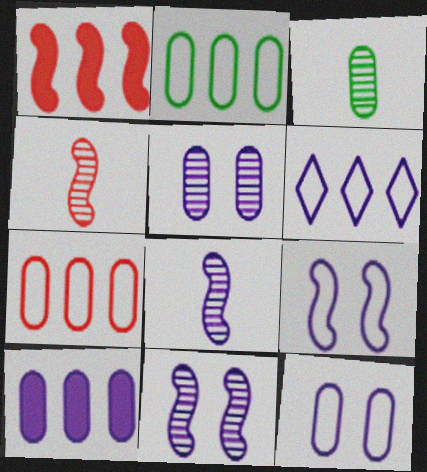[]